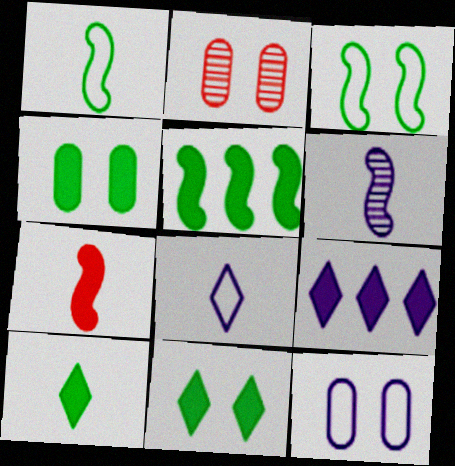[[1, 2, 9], 
[1, 6, 7], 
[2, 4, 12], 
[2, 5, 8], 
[4, 5, 10], 
[4, 7, 9], 
[6, 9, 12]]